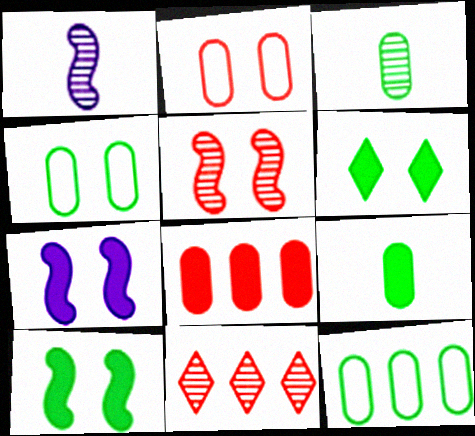[]